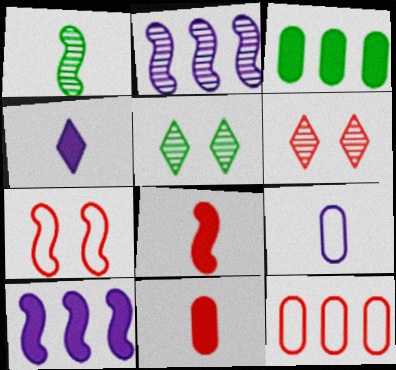[[1, 7, 10], 
[6, 8, 12]]